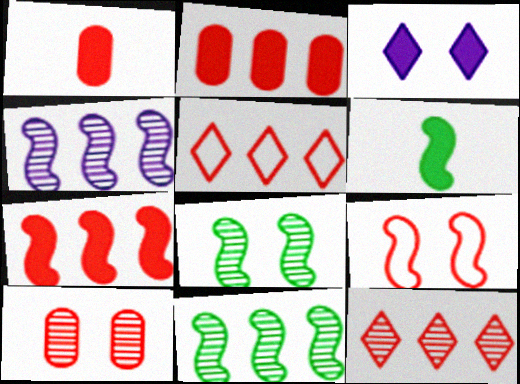[[1, 9, 12], 
[2, 3, 6], 
[4, 6, 9]]